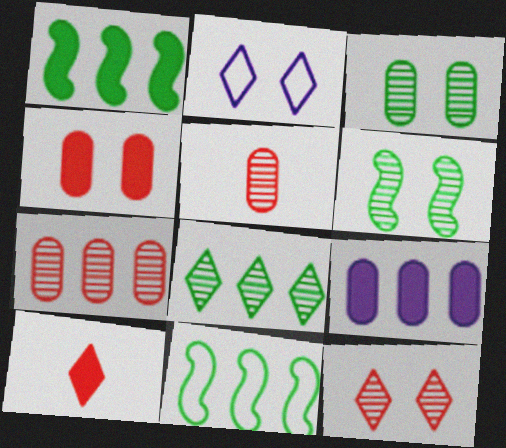[[1, 2, 5], 
[2, 4, 6], 
[2, 8, 10]]